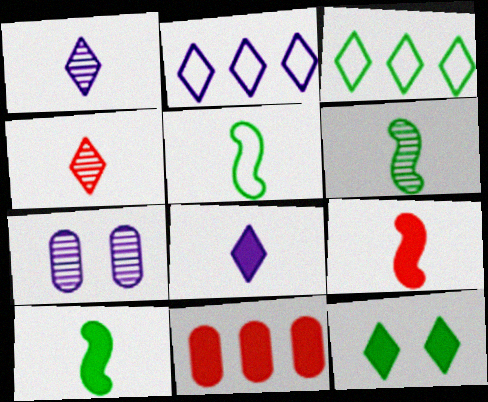[[2, 4, 12], 
[3, 7, 9], 
[5, 6, 10]]